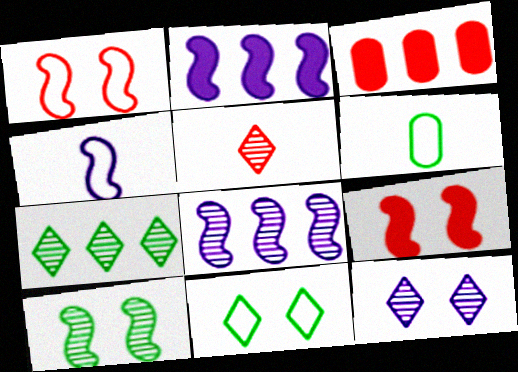[[1, 3, 5], 
[5, 7, 12]]